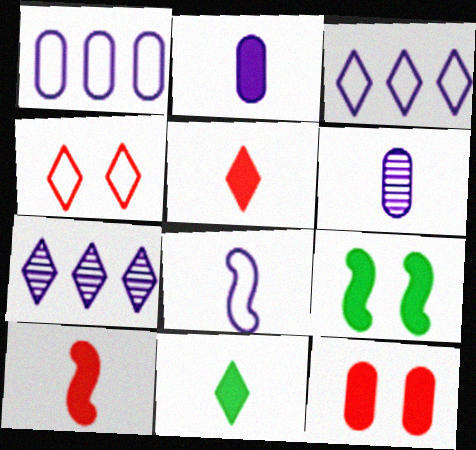[[2, 10, 11], 
[4, 7, 11]]